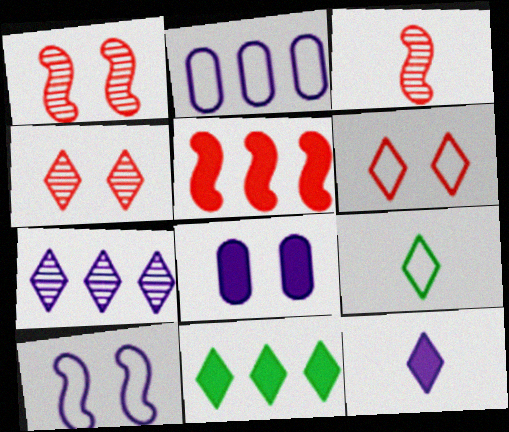[]